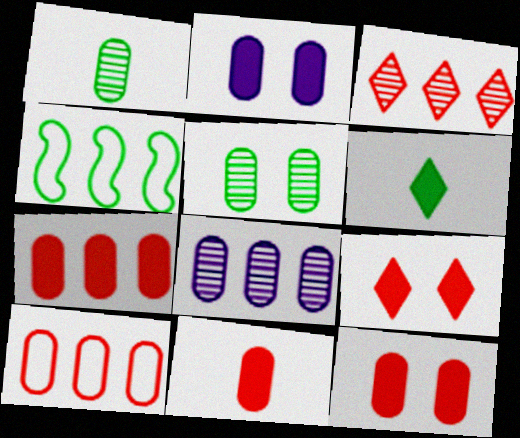[[1, 2, 10], 
[4, 5, 6], 
[7, 11, 12]]